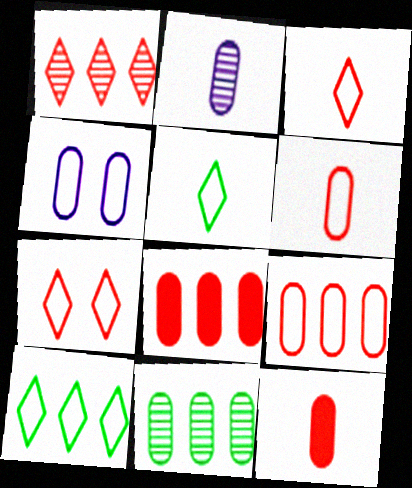[[4, 11, 12]]